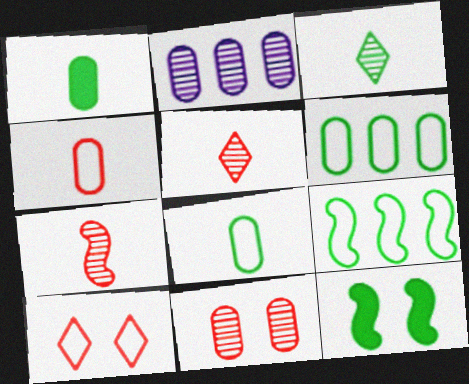[[3, 6, 12]]